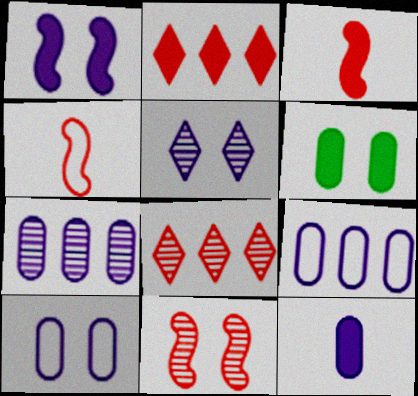[[1, 5, 10], 
[7, 10, 12]]